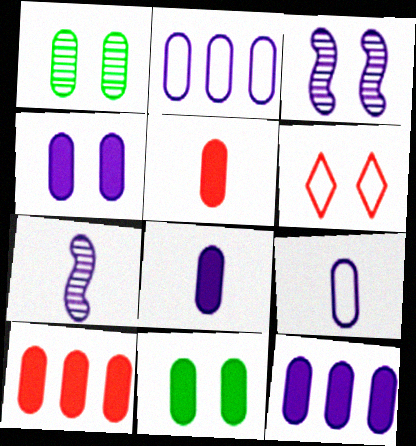[[1, 2, 5], 
[1, 9, 10], 
[3, 6, 11], 
[4, 8, 12], 
[5, 11, 12], 
[8, 10, 11]]